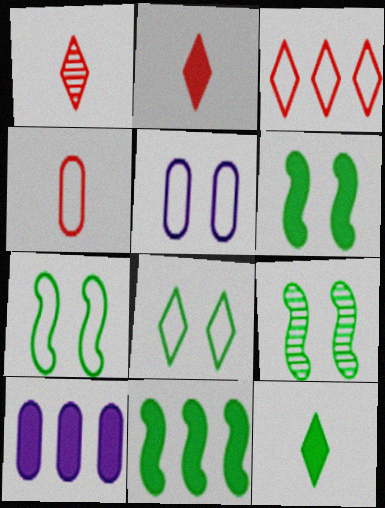[[1, 5, 11], 
[1, 7, 10], 
[2, 6, 10], 
[6, 7, 9]]